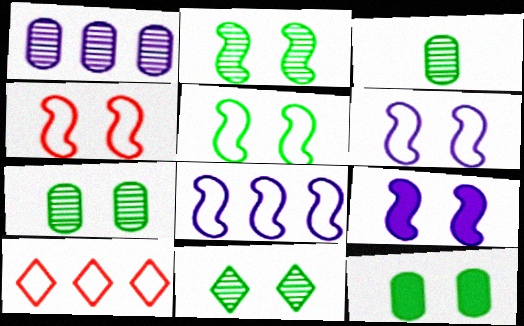[[2, 4, 9], 
[2, 7, 11], 
[3, 9, 10], 
[4, 5, 6], 
[5, 11, 12]]